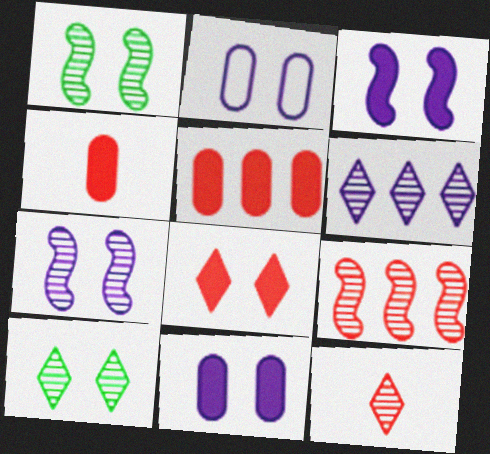[[1, 2, 8], 
[6, 10, 12]]